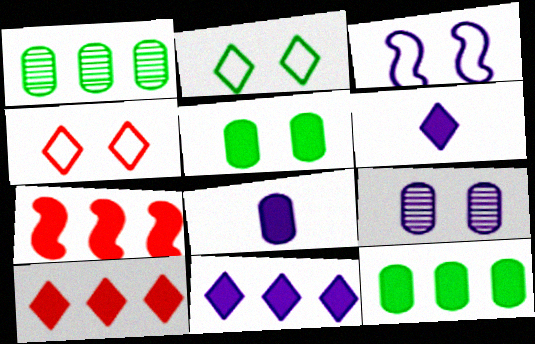[[5, 6, 7], 
[7, 11, 12]]